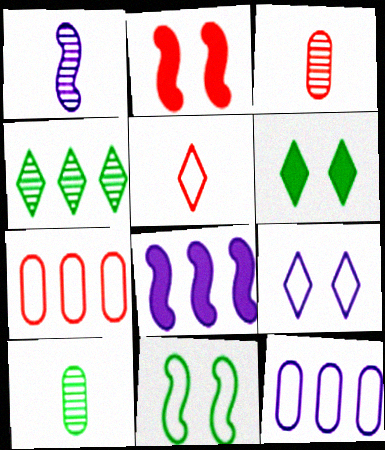[[1, 6, 7], 
[4, 7, 8], 
[5, 11, 12]]